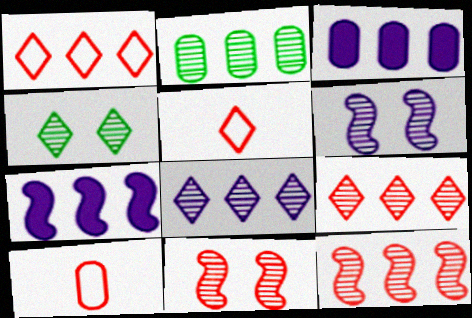[[1, 2, 7], 
[2, 8, 12], 
[4, 7, 10]]